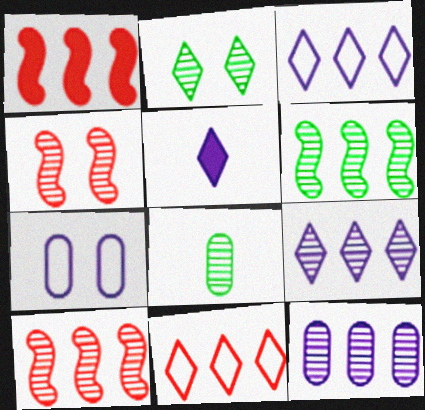[[2, 5, 11], 
[2, 6, 8], 
[4, 8, 9]]